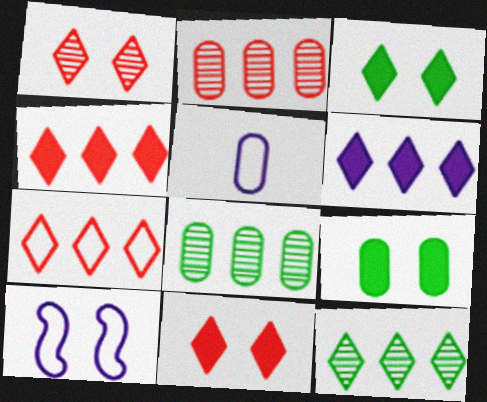[[1, 9, 10], 
[2, 5, 9], 
[6, 7, 12]]